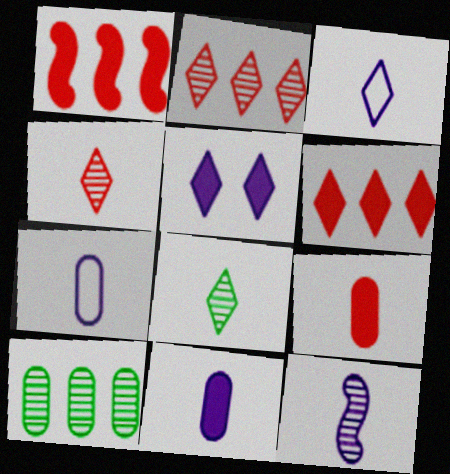[[3, 11, 12]]